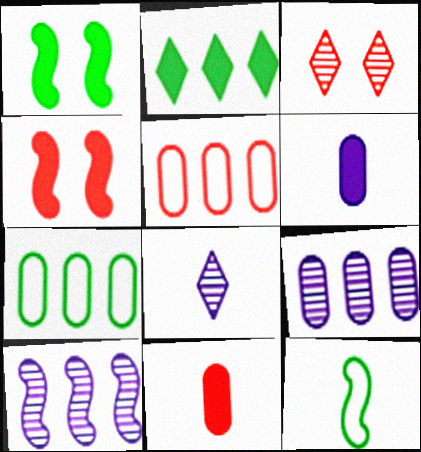[[1, 5, 8], 
[2, 4, 6], 
[2, 5, 10], 
[4, 7, 8], 
[4, 10, 12], 
[8, 11, 12]]